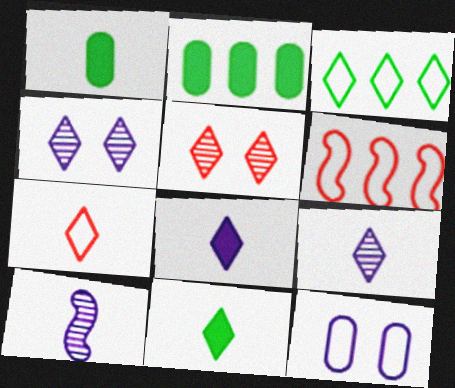[[1, 4, 6], 
[1, 7, 10], 
[3, 5, 8], 
[7, 9, 11]]